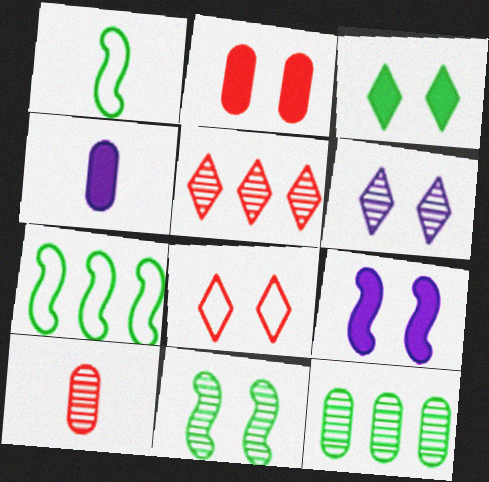[[1, 3, 12], 
[2, 3, 9], 
[3, 6, 8]]